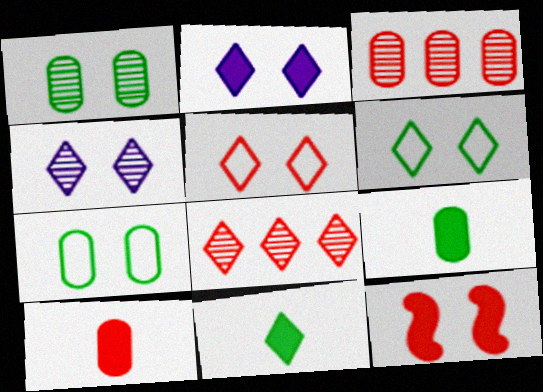[[4, 7, 12]]